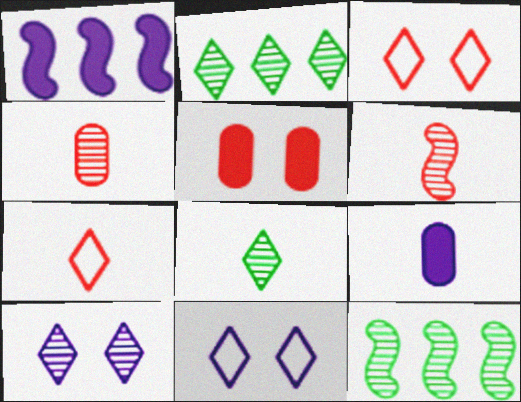[[3, 9, 12], 
[4, 10, 12]]